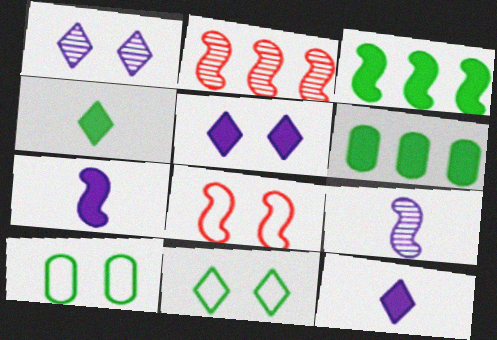[[2, 10, 12], 
[3, 8, 9]]